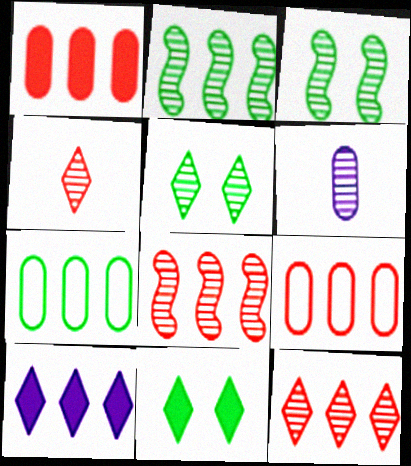[[2, 9, 10], 
[3, 6, 12], 
[5, 6, 8], 
[7, 8, 10]]